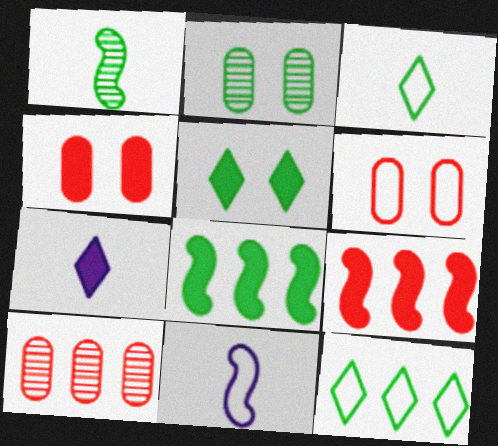[[2, 3, 8], 
[4, 7, 8], 
[5, 10, 11], 
[6, 11, 12]]